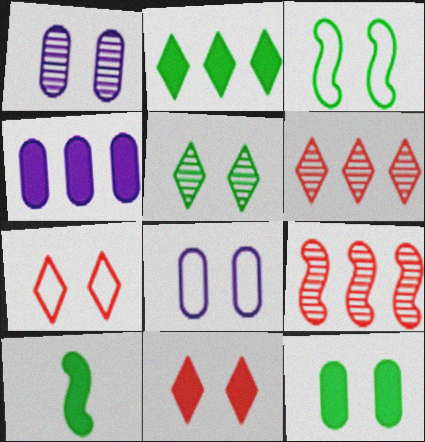[[1, 3, 11], 
[2, 10, 12], 
[3, 5, 12], 
[3, 7, 8], 
[4, 10, 11], 
[6, 8, 10]]